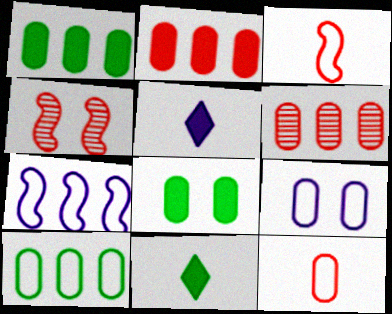[[4, 5, 10], 
[9, 10, 12]]